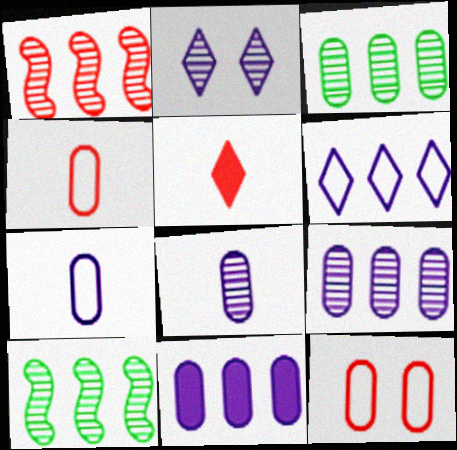[[1, 5, 12]]